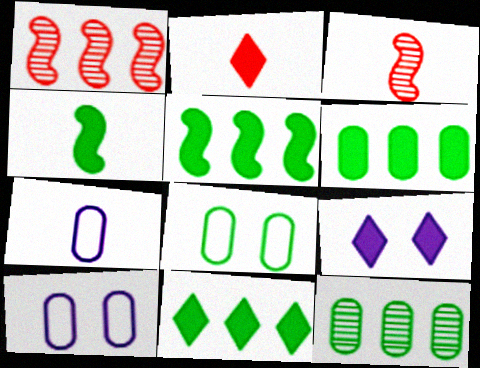[[2, 9, 11], 
[3, 10, 11], 
[5, 6, 11]]